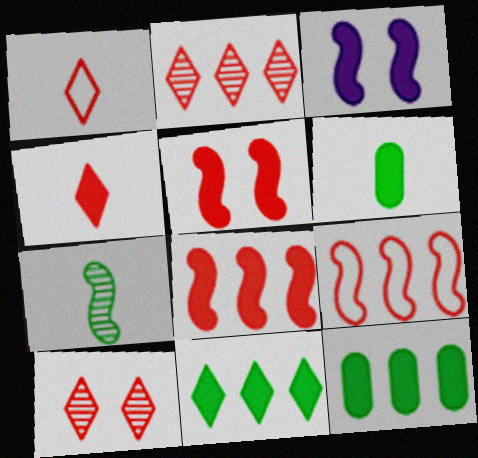[[3, 4, 12], 
[3, 7, 9]]